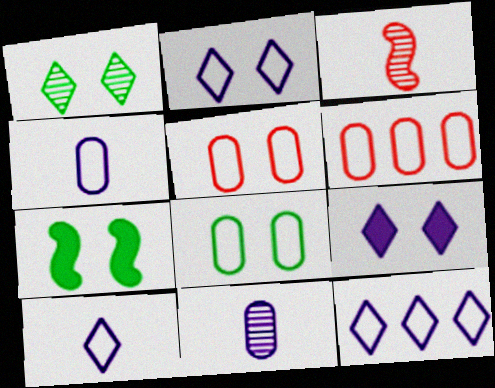[[1, 7, 8], 
[2, 10, 12], 
[4, 6, 8]]